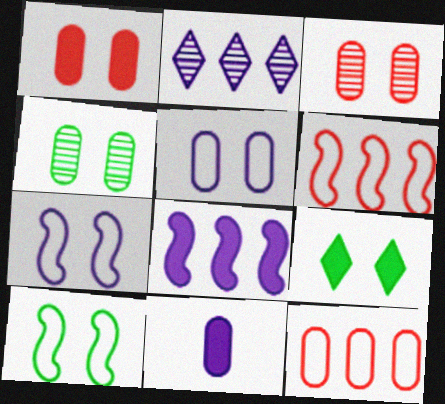[[1, 4, 5], 
[2, 7, 11], 
[3, 7, 9], 
[4, 9, 10], 
[4, 11, 12]]